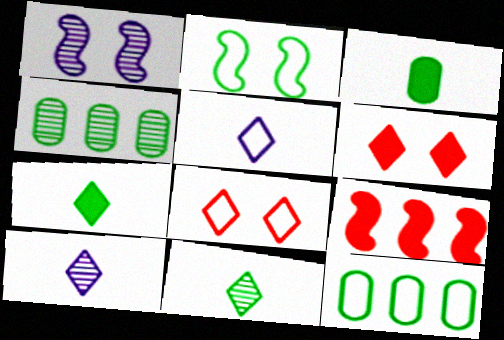[[2, 4, 7]]